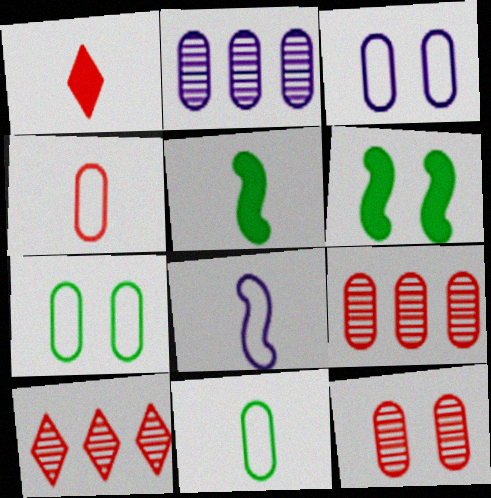[[3, 5, 10]]